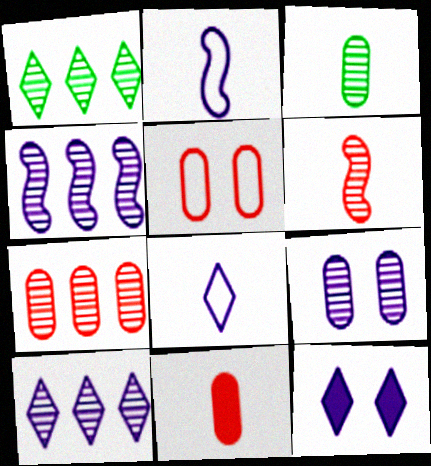[[1, 4, 7], 
[1, 6, 9], 
[3, 7, 9], 
[5, 7, 11], 
[8, 10, 12]]